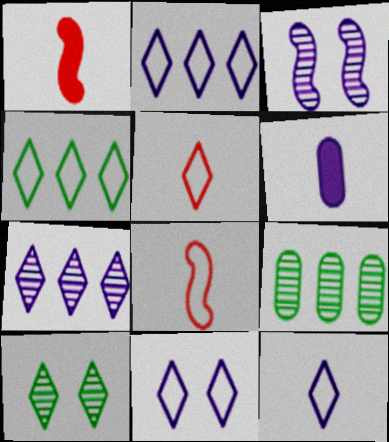[[1, 9, 11], 
[2, 3, 6], 
[2, 11, 12], 
[4, 5, 11]]